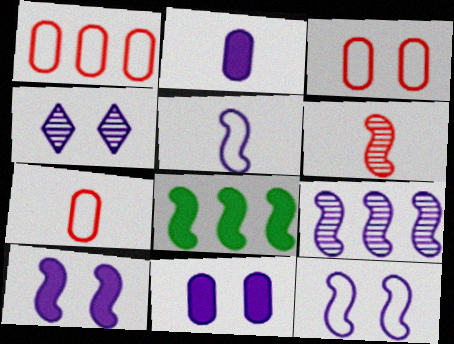[[1, 3, 7], 
[4, 7, 8], 
[4, 11, 12], 
[5, 9, 10], 
[6, 8, 12]]